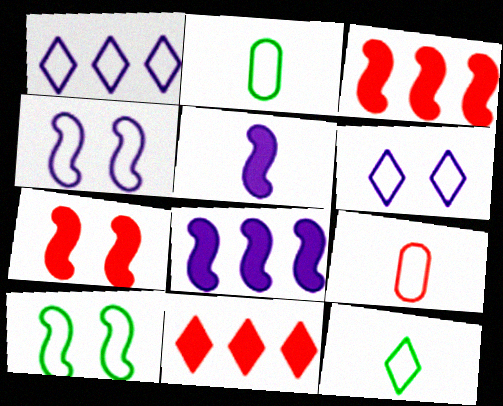[[1, 9, 10]]